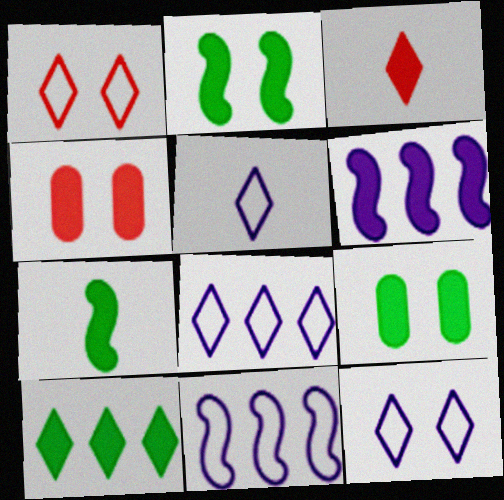[[3, 6, 9], 
[5, 8, 12], 
[7, 9, 10]]